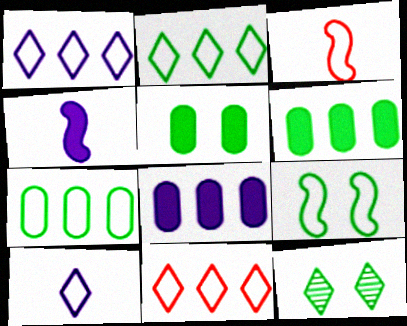[[1, 2, 11], 
[3, 8, 12], 
[5, 9, 12]]